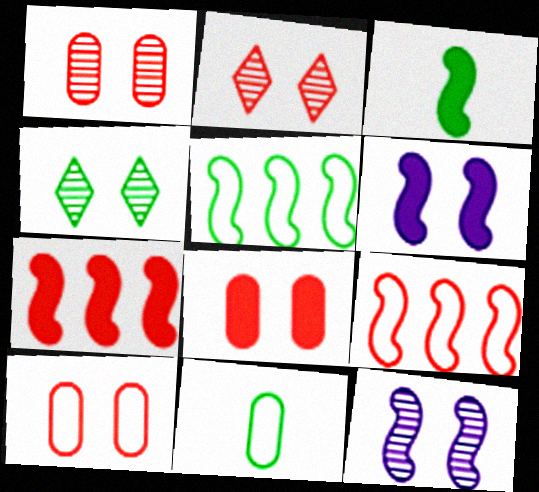[[1, 4, 12], 
[1, 8, 10], 
[3, 6, 7], 
[3, 9, 12], 
[4, 6, 10]]